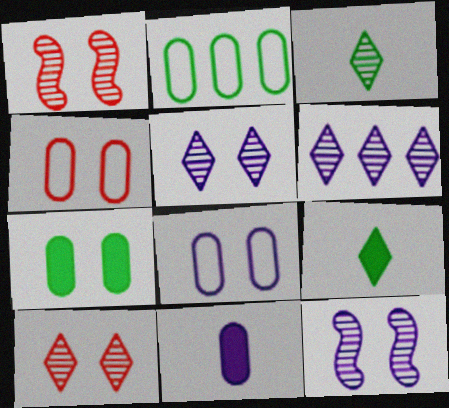[[3, 6, 10]]